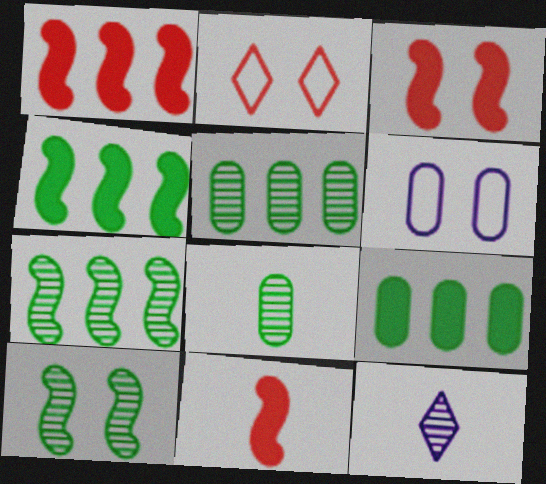[[1, 3, 11]]